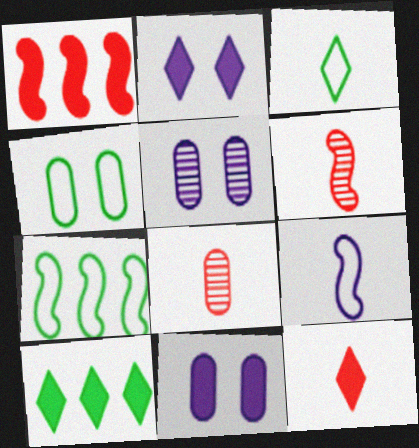[[1, 3, 5], 
[2, 7, 8], 
[2, 10, 12], 
[3, 4, 7], 
[5, 7, 12]]